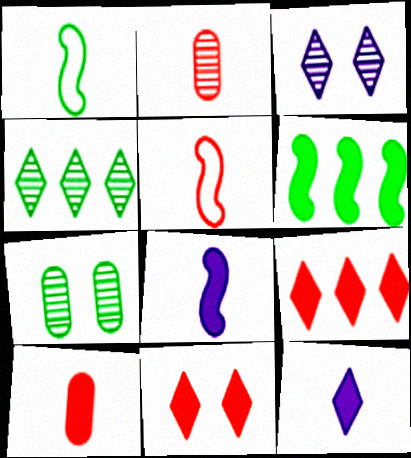[[1, 2, 12]]